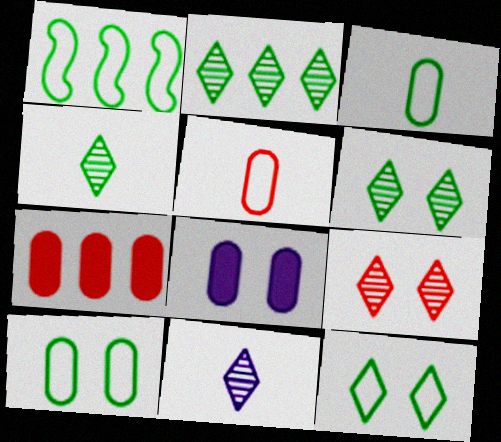[[1, 3, 12], 
[2, 4, 6], 
[2, 9, 11]]